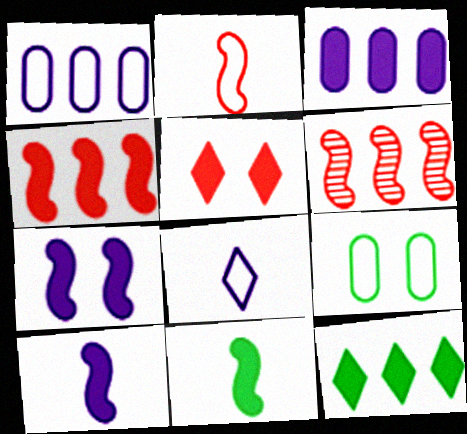[[1, 6, 12], 
[3, 4, 12], 
[3, 5, 11], 
[4, 7, 11]]